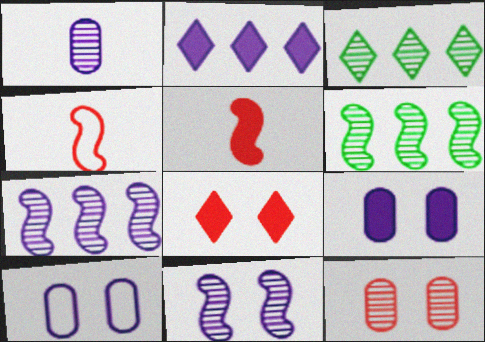[[3, 4, 9], 
[3, 5, 10]]